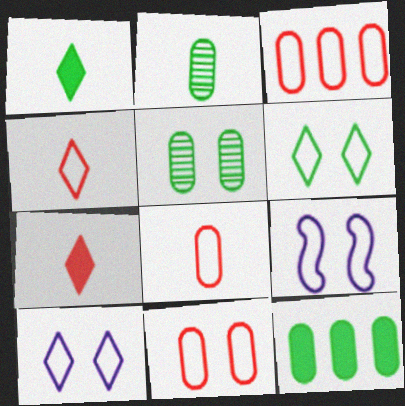[[3, 8, 11], 
[6, 9, 11]]